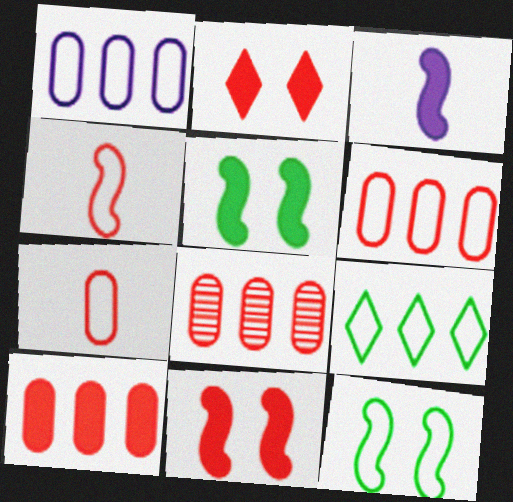[[2, 4, 8], 
[6, 8, 10]]